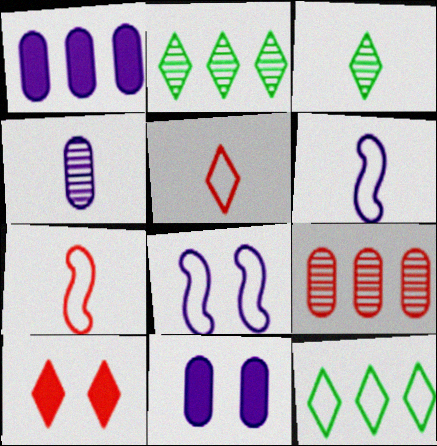[[2, 7, 11], 
[7, 9, 10]]